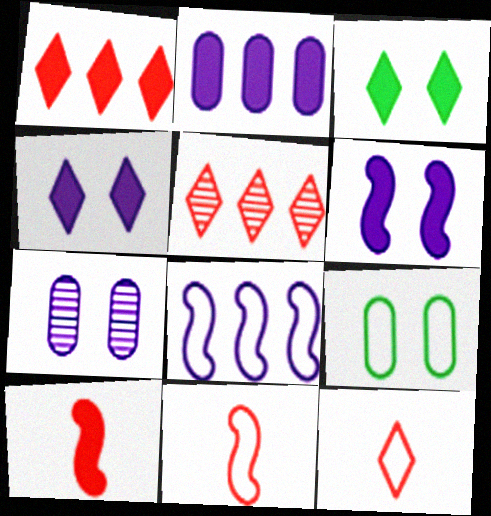[[2, 3, 10], 
[8, 9, 12]]